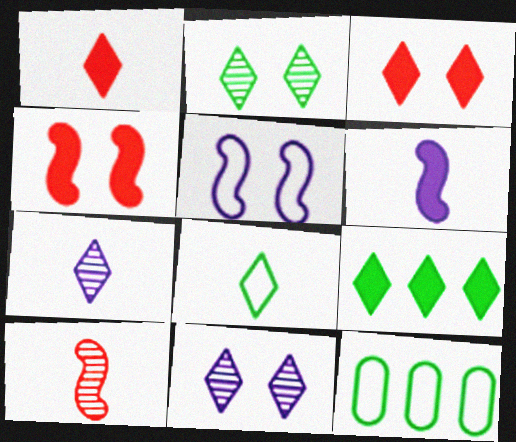[[1, 7, 8], 
[2, 8, 9], 
[4, 7, 12]]